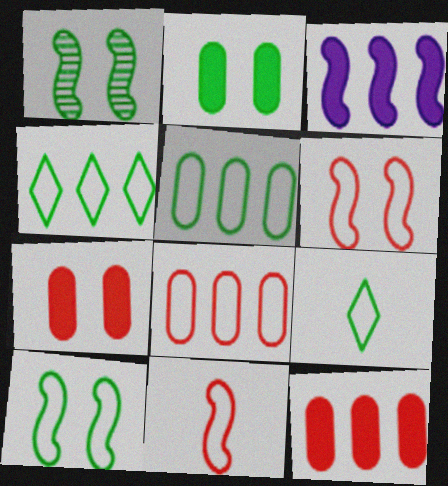[[1, 3, 11], 
[5, 9, 10]]